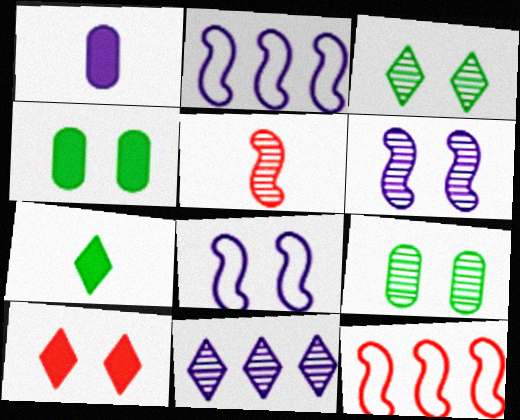[[1, 3, 12], 
[1, 8, 11], 
[5, 9, 11], 
[8, 9, 10]]